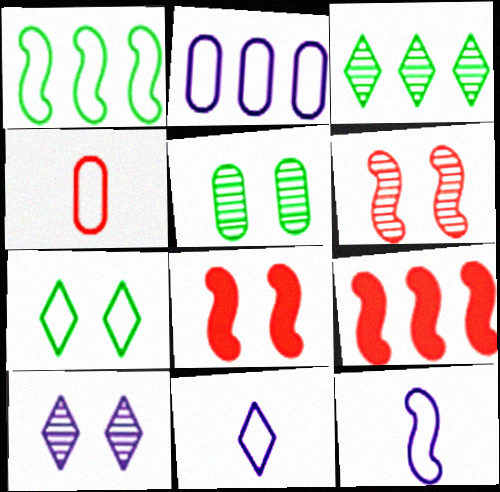[[2, 3, 9], 
[5, 6, 10], 
[5, 9, 11]]